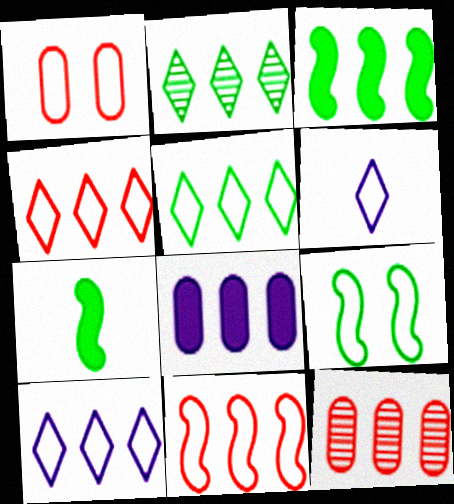[[2, 8, 11], 
[3, 10, 12], 
[4, 5, 10]]